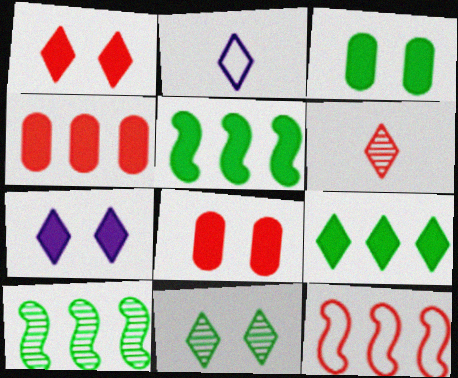[[2, 8, 10], 
[6, 8, 12]]